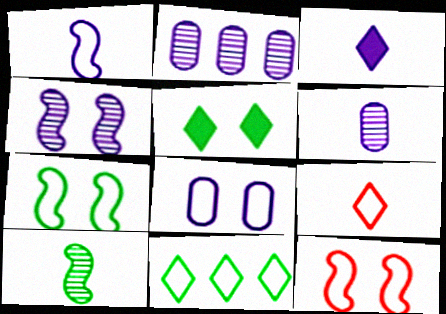[[1, 3, 6]]